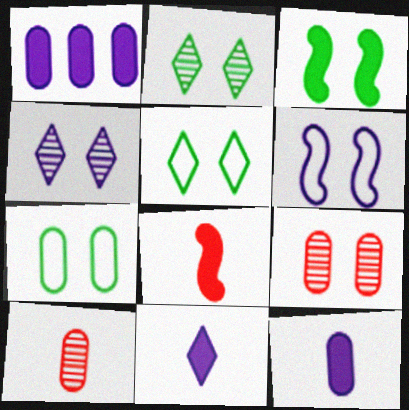[[1, 7, 10], 
[2, 3, 7]]